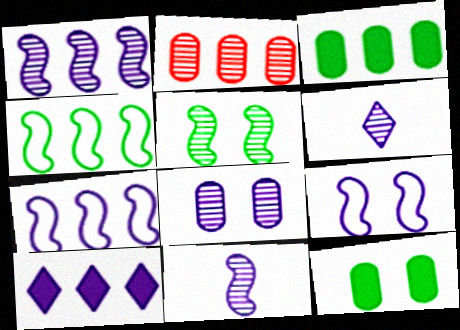[[1, 6, 8], 
[2, 4, 10], 
[2, 5, 6]]